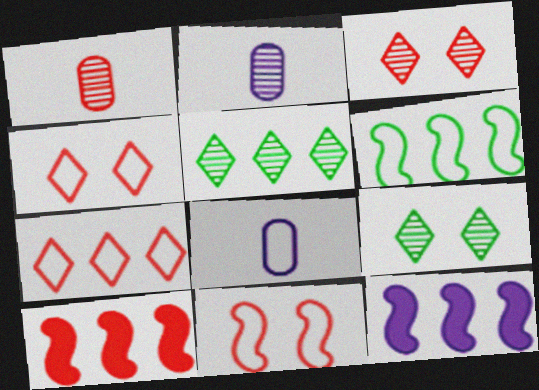[[1, 4, 10], 
[4, 6, 8], 
[8, 9, 10]]